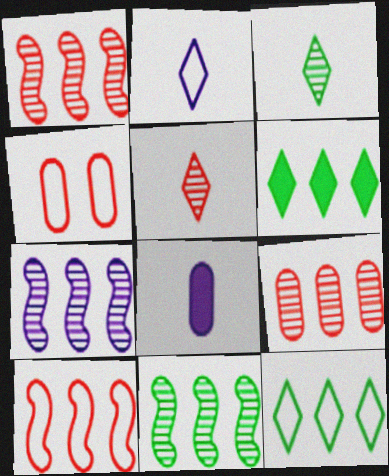[[1, 7, 11]]